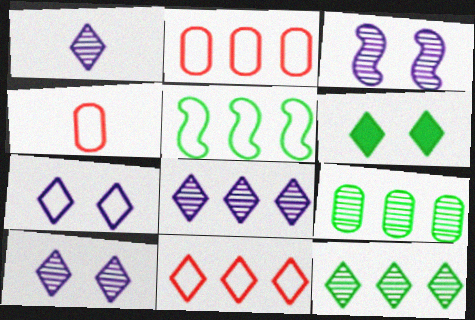[[1, 6, 11], 
[1, 8, 10], 
[4, 5, 7]]